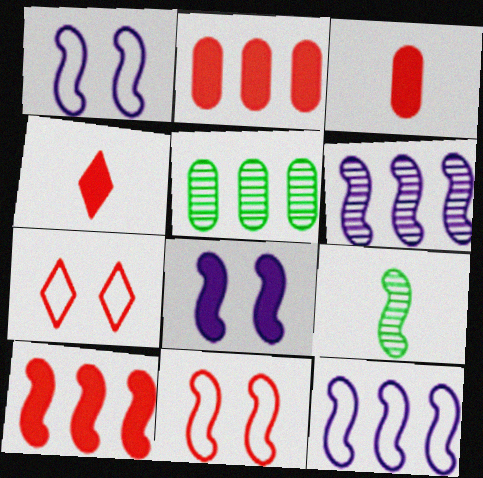[[1, 4, 5], 
[1, 9, 10]]